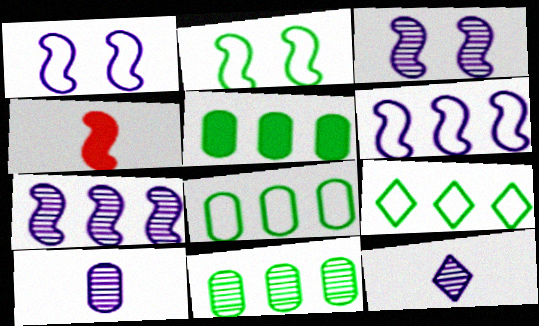[[2, 4, 7], 
[5, 8, 11]]